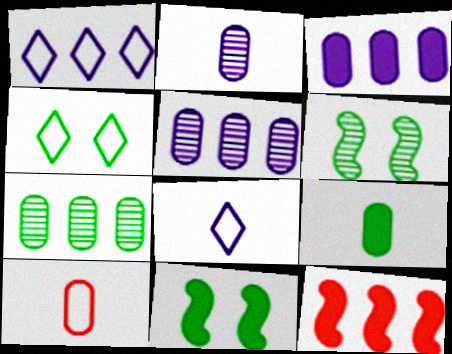[[1, 7, 12], 
[2, 4, 12], 
[2, 9, 10]]